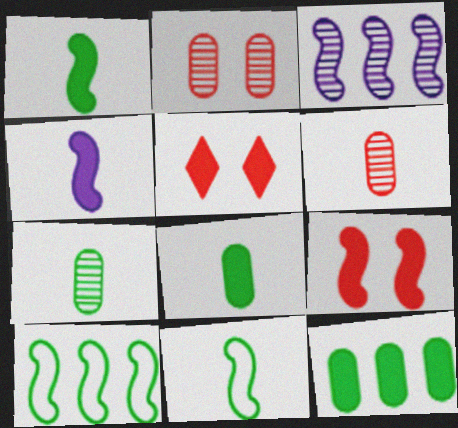[[3, 9, 11], 
[4, 5, 12]]